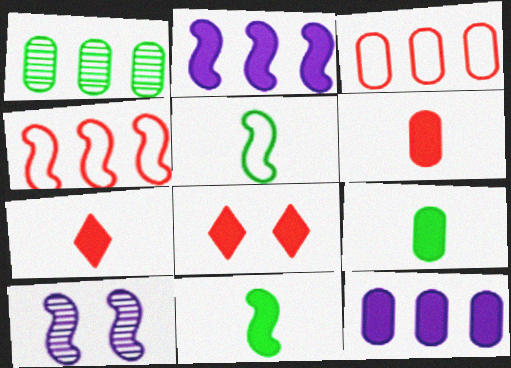[[1, 3, 12], 
[2, 8, 9], 
[4, 10, 11], 
[8, 11, 12]]